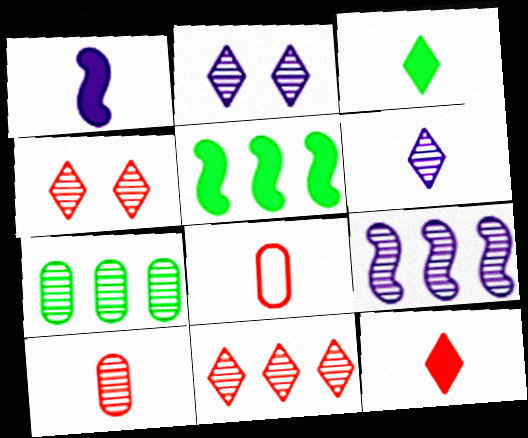[[2, 5, 8], 
[7, 9, 11]]